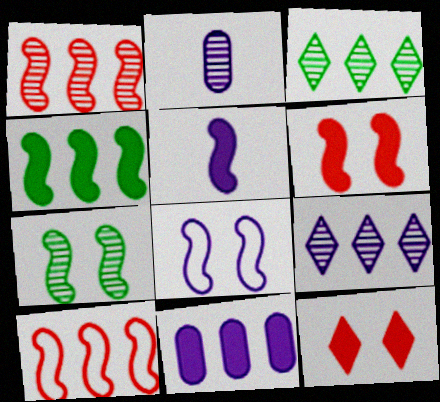[[3, 10, 11], 
[4, 5, 6], 
[5, 7, 10], 
[6, 7, 8]]